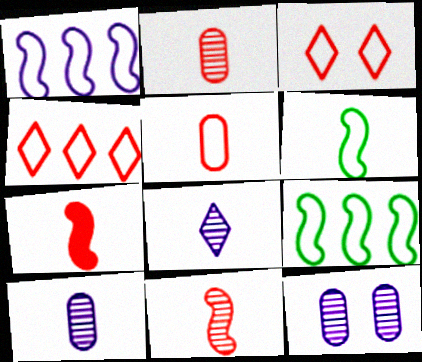[]